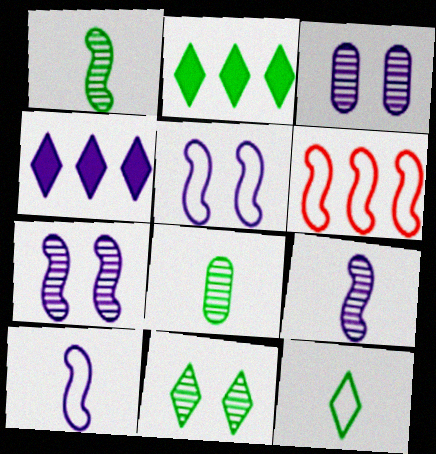[[2, 11, 12], 
[3, 4, 10]]